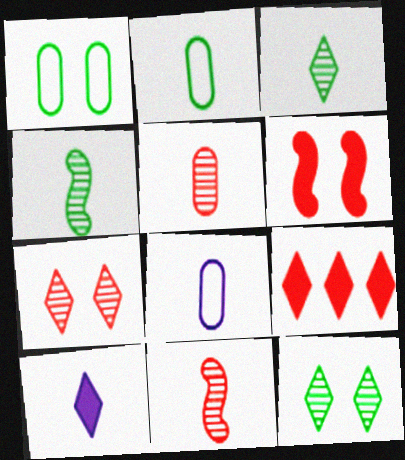[[2, 10, 11]]